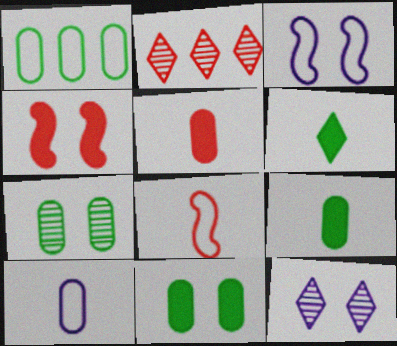[[1, 7, 9], 
[2, 3, 9]]